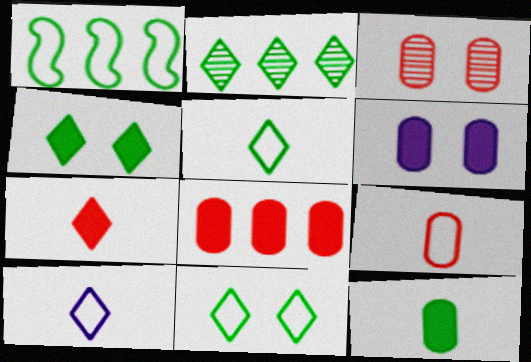[[2, 4, 5], 
[3, 8, 9], 
[6, 8, 12]]